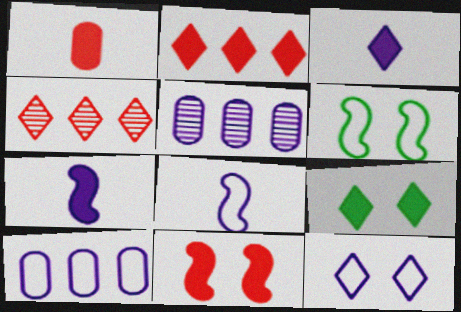[[1, 2, 11], 
[2, 3, 9], 
[5, 7, 12], 
[8, 10, 12]]